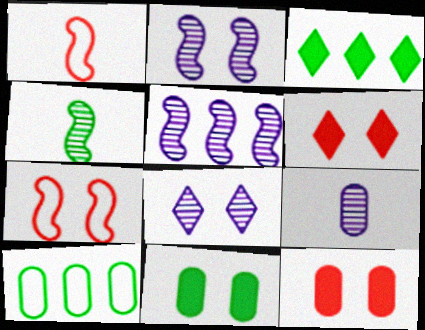[[3, 7, 9], 
[5, 8, 9], 
[7, 8, 11], 
[9, 10, 12]]